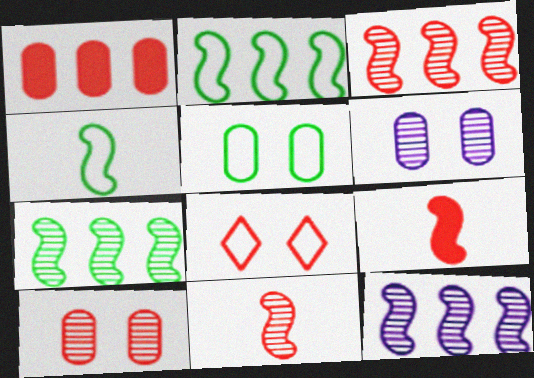[[1, 8, 11], 
[3, 7, 12]]